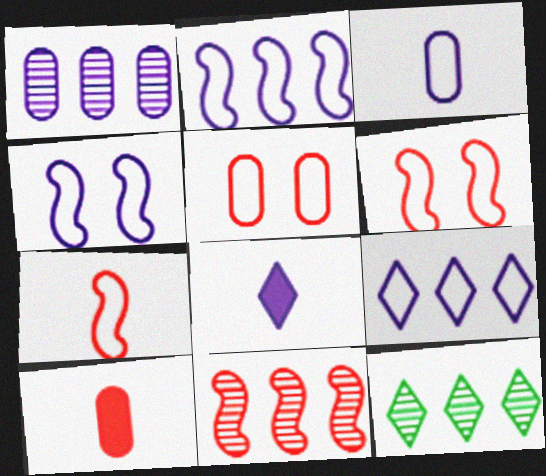[[1, 4, 8], 
[1, 11, 12], 
[3, 4, 9], 
[4, 10, 12]]